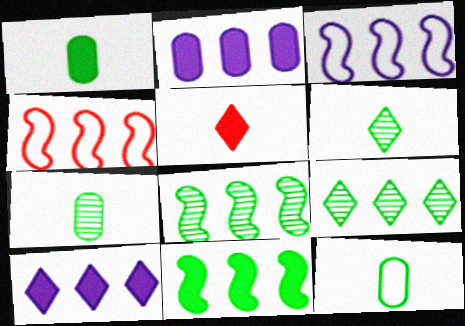[[1, 7, 12], 
[2, 4, 9]]